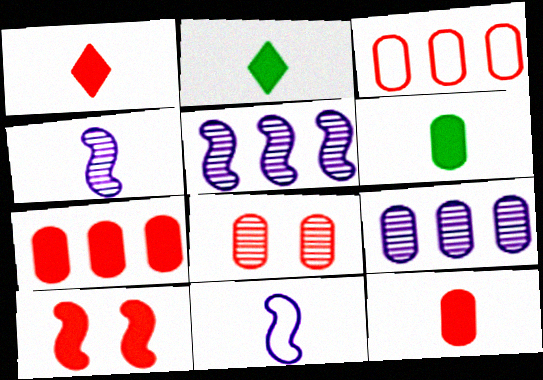[[1, 7, 10], 
[3, 8, 12]]